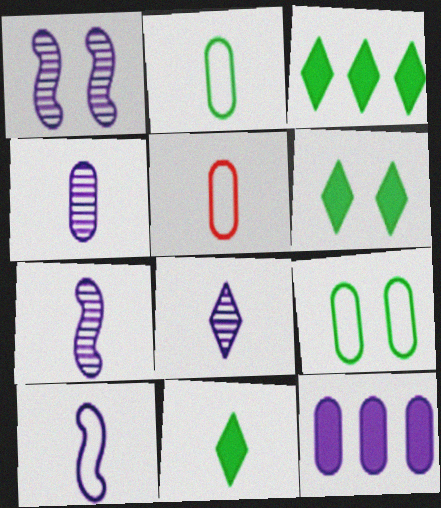[[1, 3, 5], 
[3, 6, 11], 
[4, 7, 8], 
[5, 7, 11]]